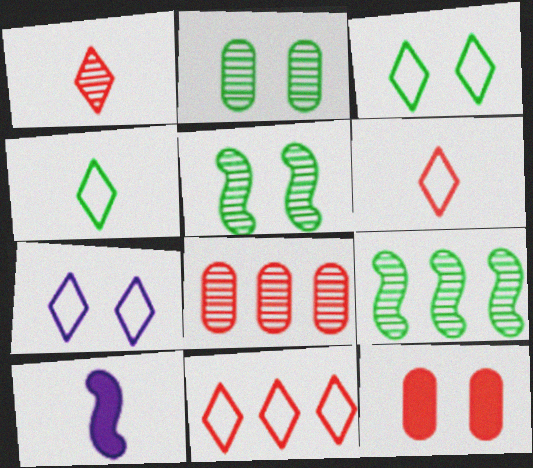[[2, 10, 11], 
[3, 8, 10], 
[4, 7, 11], 
[5, 7, 12]]